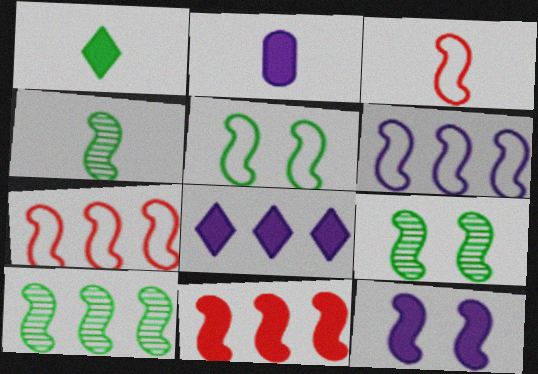[[2, 8, 12], 
[3, 5, 6], 
[3, 10, 12], 
[4, 7, 12], 
[4, 9, 10], 
[6, 10, 11]]